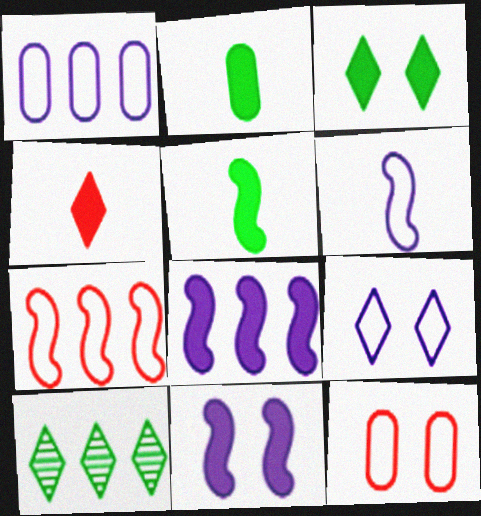[[1, 6, 9], 
[4, 9, 10]]